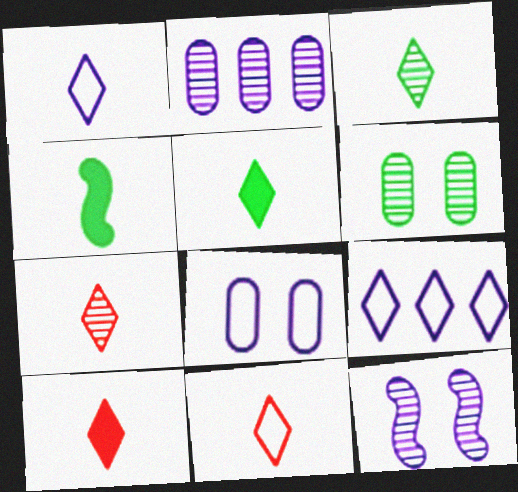[[1, 3, 10], 
[1, 5, 7], 
[7, 10, 11]]